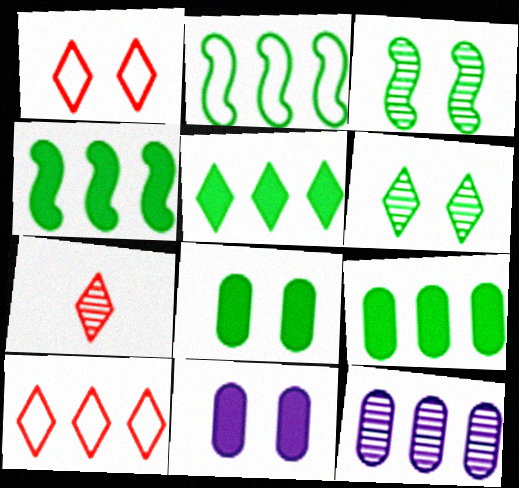[[1, 3, 11], 
[2, 7, 11], 
[3, 7, 12], 
[4, 5, 9], 
[4, 10, 12]]